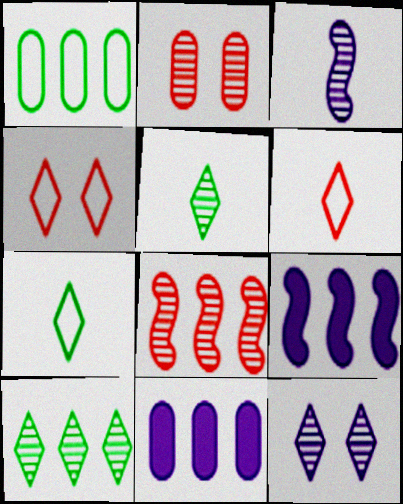[[2, 3, 10], 
[2, 7, 9]]